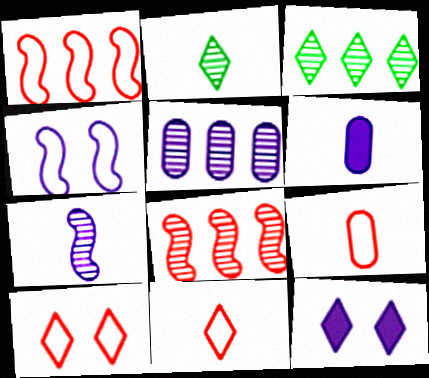[[1, 9, 10], 
[3, 5, 8], 
[3, 11, 12]]